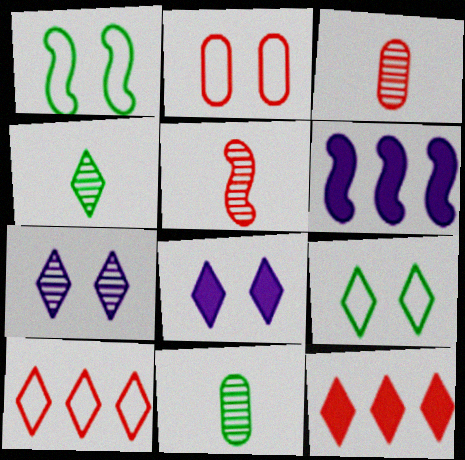[[1, 5, 6], 
[2, 4, 6], 
[2, 5, 12], 
[3, 6, 9], 
[4, 8, 10]]